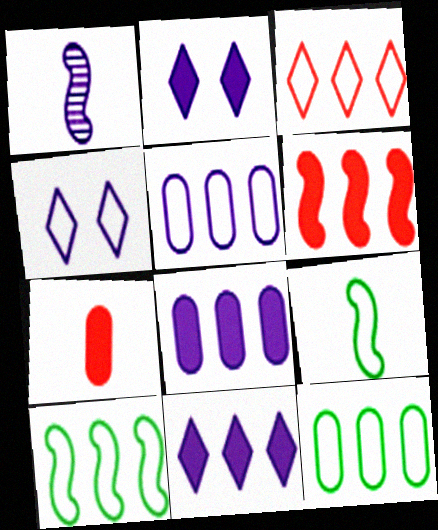[[1, 2, 5], 
[1, 4, 8], 
[3, 5, 10]]